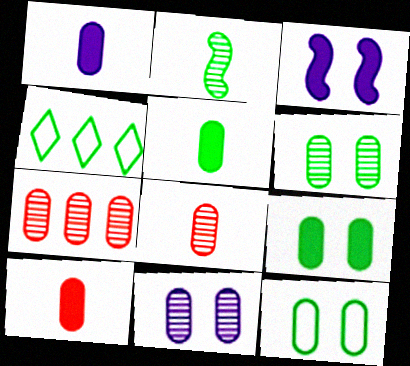[[1, 5, 10], 
[1, 7, 12], 
[2, 4, 9], 
[3, 4, 8], 
[6, 9, 12]]